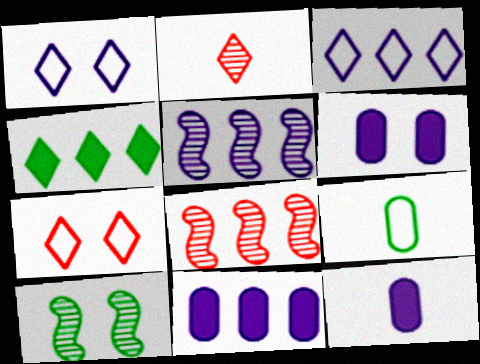[[1, 2, 4], 
[1, 5, 12], 
[3, 5, 11], 
[4, 9, 10], 
[6, 7, 10], 
[6, 11, 12]]